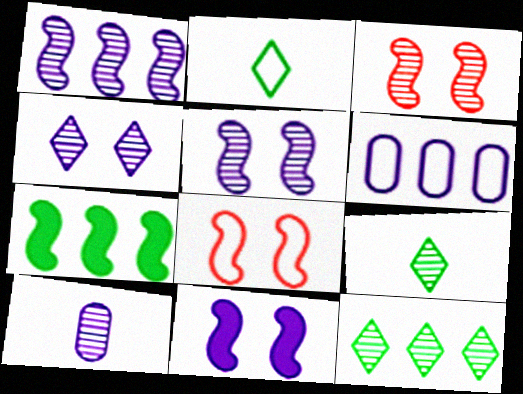[[1, 4, 10], 
[2, 6, 8], 
[3, 10, 12]]